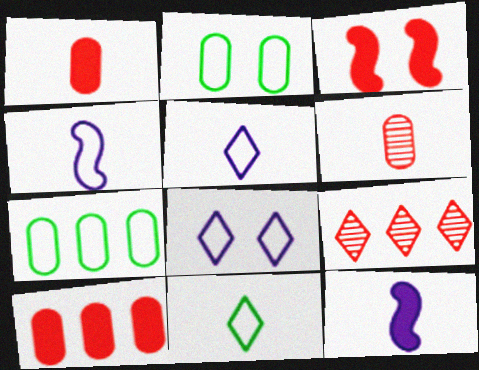[[2, 9, 12], 
[6, 11, 12]]